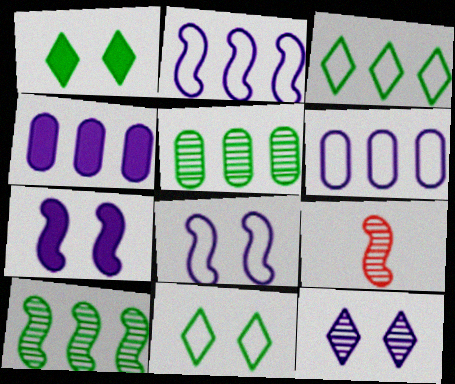[[1, 6, 9], 
[4, 9, 11], 
[5, 9, 12]]